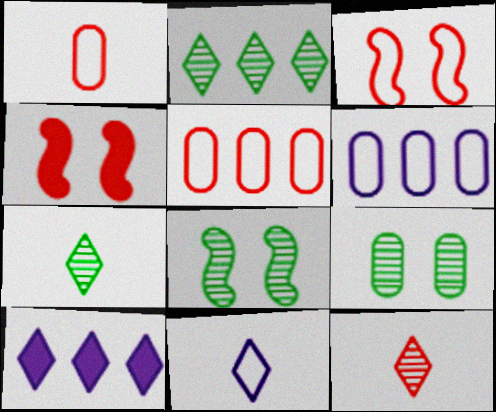[[1, 8, 10], 
[4, 5, 12], 
[4, 6, 7]]